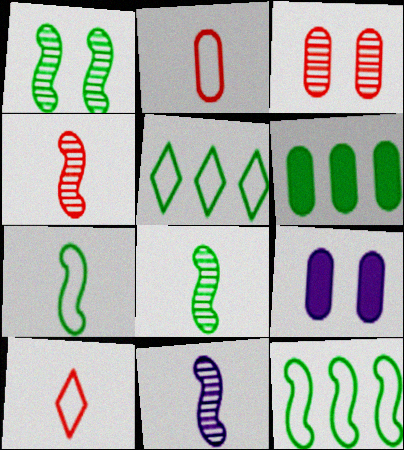[[4, 5, 9], 
[4, 8, 11]]